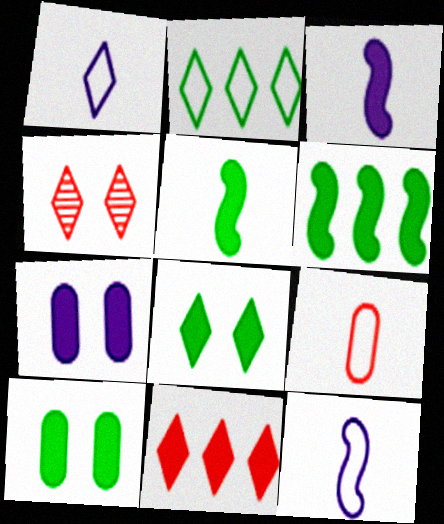[[3, 10, 11], 
[5, 7, 11]]